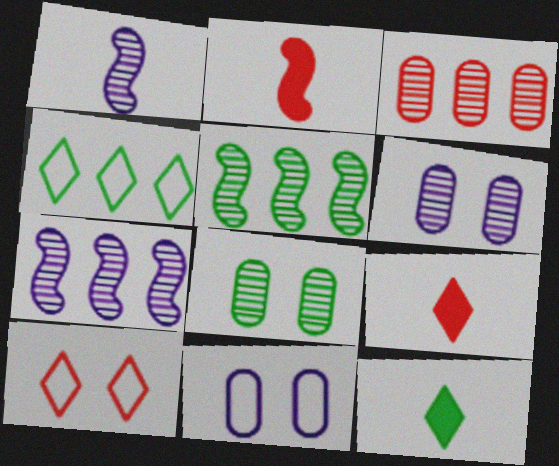[[2, 3, 10], 
[2, 4, 6], 
[5, 9, 11]]